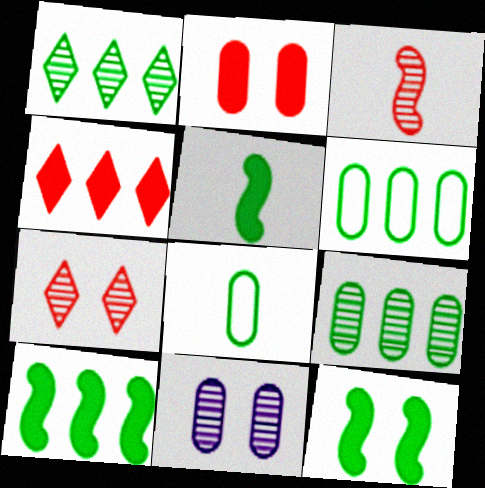[[1, 3, 11], 
[1, 6, 10], 
[1, 8, 12], 
[5, 10, 12]]